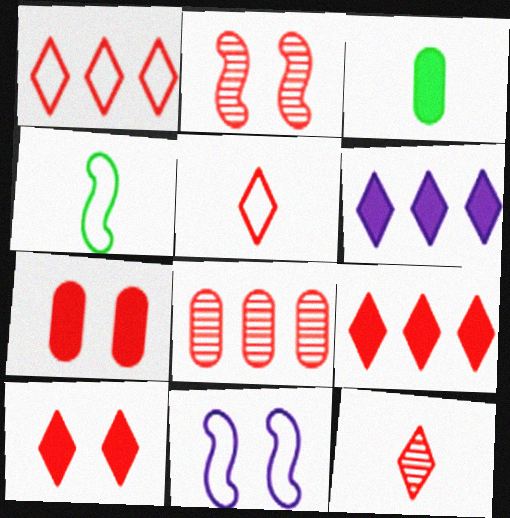[[1, 10, 12], 
[2, 8, 12]]